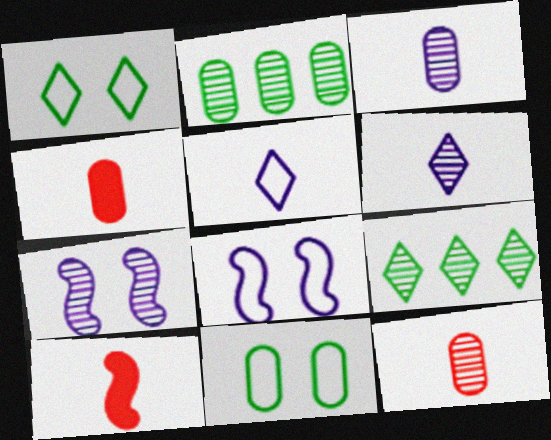[[4, 8, 9], 
[7, 9, 12]]